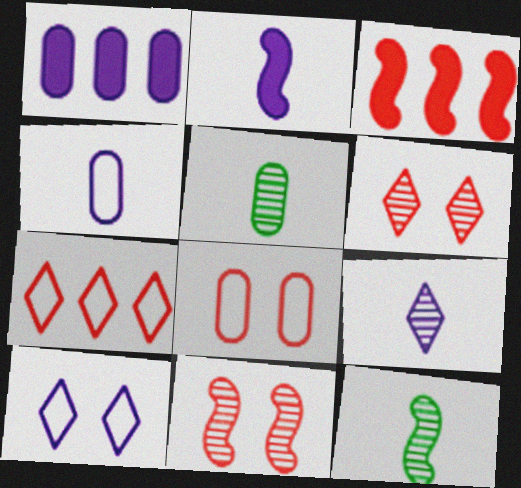[[1, 5, 8], 
[2, 4, 9], 
[3, 5, 10]]